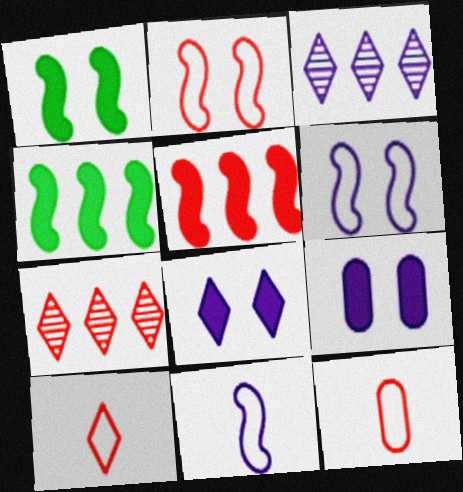[[1, 3, 12], 
[3, 9, 11]]